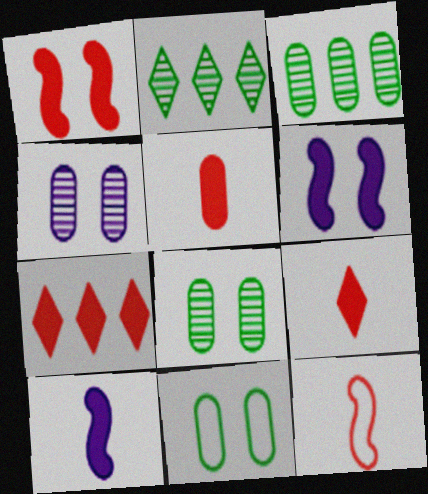[[1, 5, 7]]